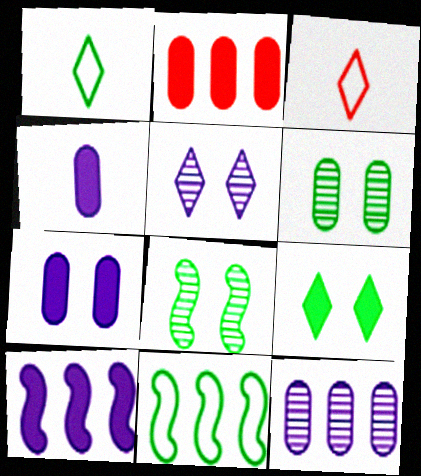[[3, 6, 10]]